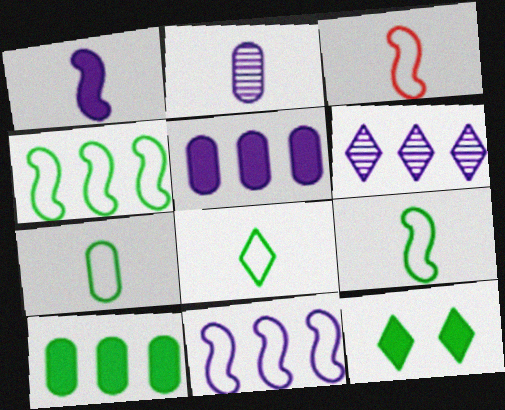[[5, 6, 11], 
[7, 8, 9]]